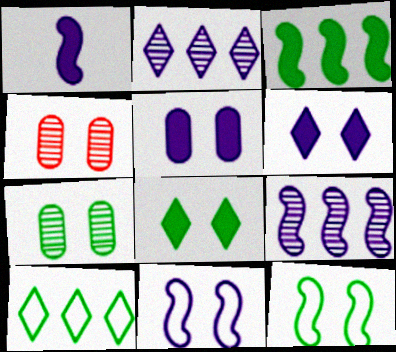[[1, 4, 10], 
[1, 9, 11], 
[4, 6, 12], 
[4, 8, 11], 
[7, 8, 12]]